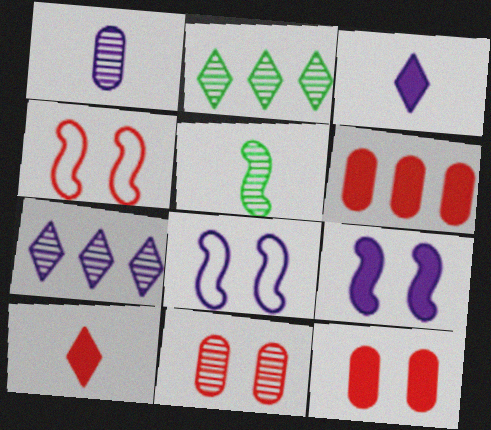[[5, 7, 11]]